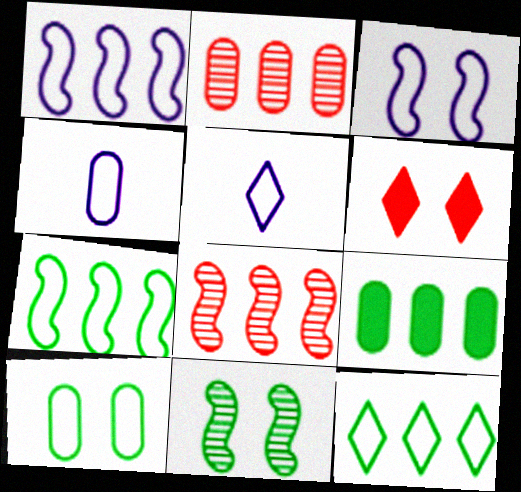[]